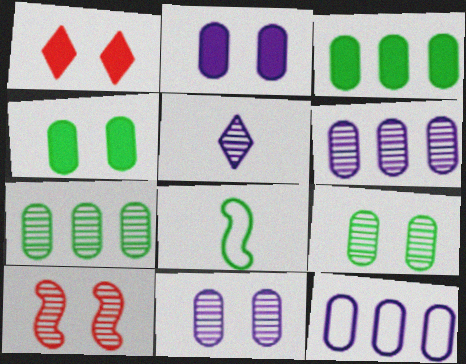[[1, 6, 8], 
[5, 7, 10]]